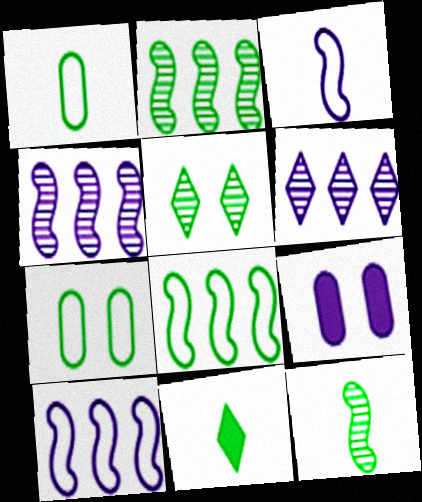[[1, 11, 12], 
[2, 7, 11], 
[3, 6, 9]]